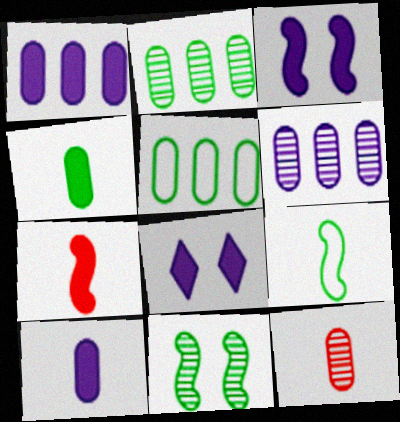[]